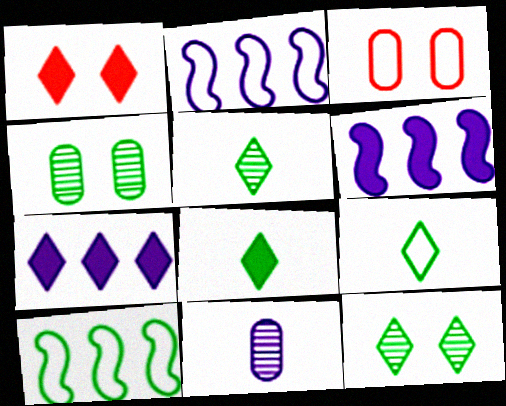[[1, 7, 8], 
[1, 10, 11], 
[2, 3, 9], 
[3, 5, 6], 
[4, 8, 10], 
[5, 8, 9]]